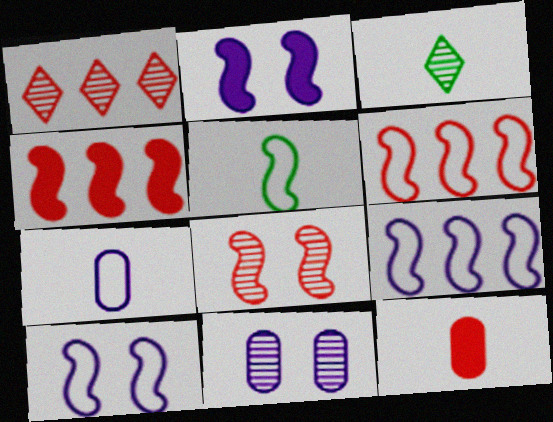[[5, 6, 10]]